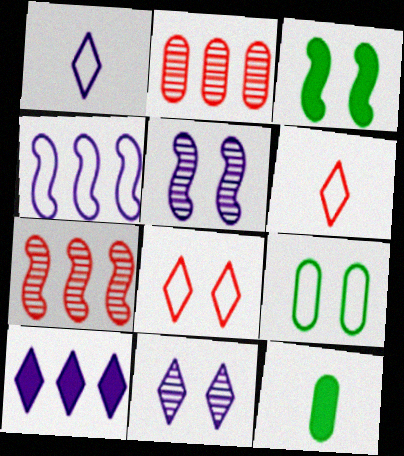[[1, 2, 3], 
[1, 10, 11], 
[4, 6, 9]]